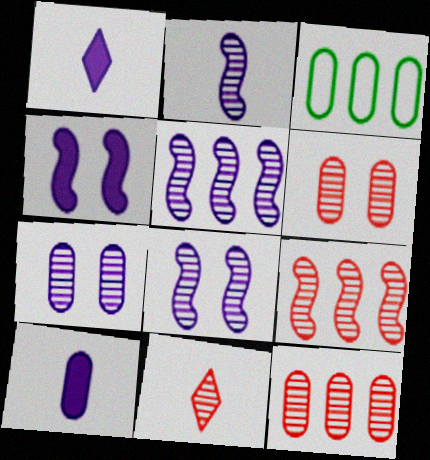[[2, 5, 8], 
[3, 4, 11], 
[3, 6, 10], 
[6, 9, 11]]